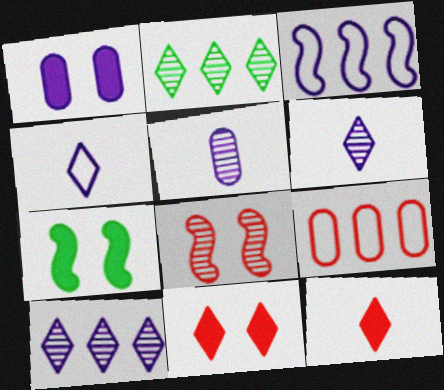[[1, 3, 6], 
[1, 7, 11], 
[2, 4, 11], 
[2, 5, 8], 
[6, 7, 9], 
[8, 9, 12]]